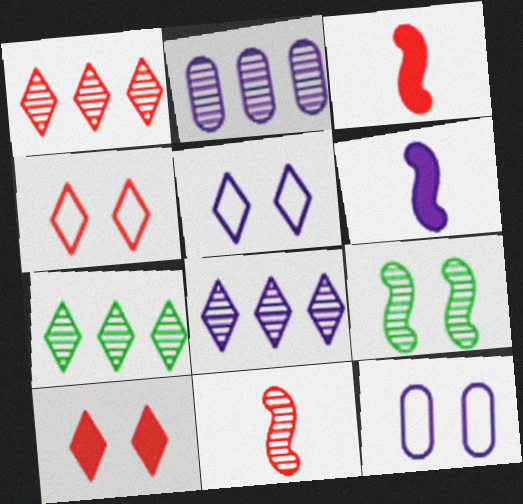[[1, 7, 8], 
[2, 5, 6], 
[3, 7, 12], 
[6, 8, 12], 
[9, 10, 12]]